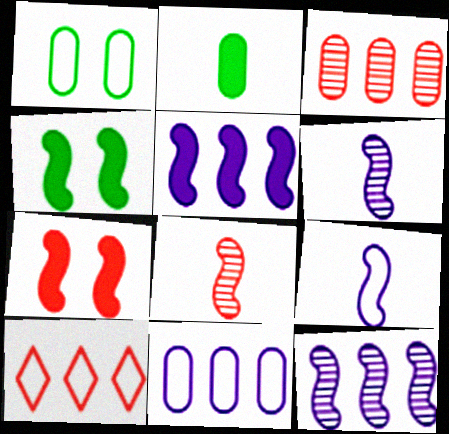[[1, 9, 10]]